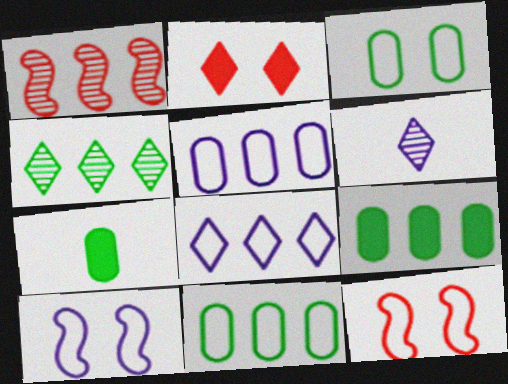[[1, 8, 9], 
[6, 9, 12]]